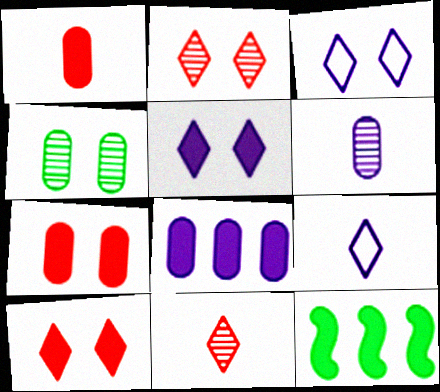[[1, 5, 12]]